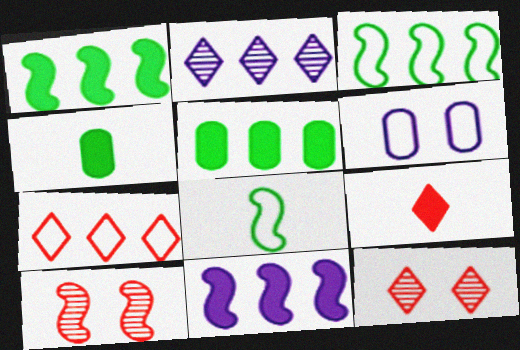[[6, 7, 8], 
[7, 9, 12], 
[8, 10, 11]]